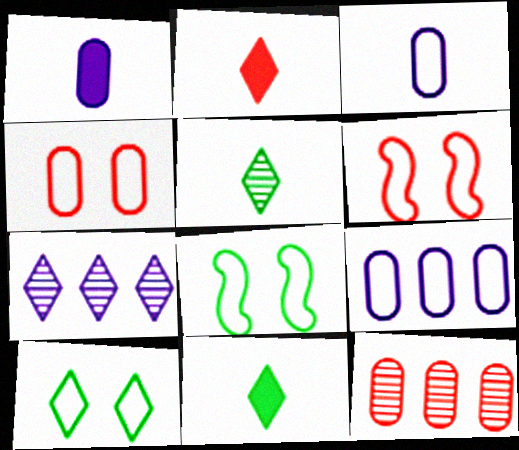[[2, 6, 12], 
[2, 7, 10]]